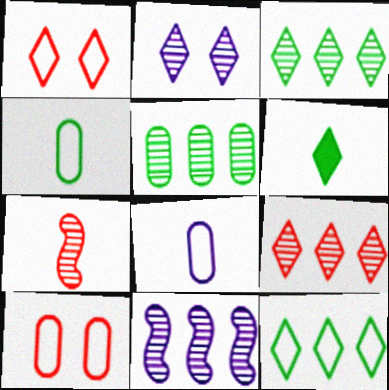[[2, 5, 7], 
[5, 9, 11], 
[6, 7, 8], 
[6, 10, 11]]